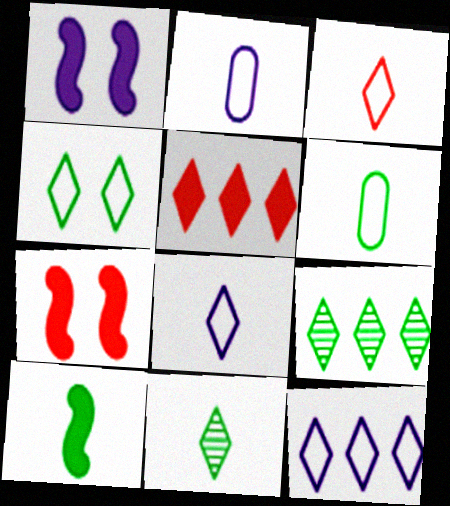[[2, 7, 9], 
[3, 4, 12], 
[5, 9, 12], 
[6, 10, 11]]